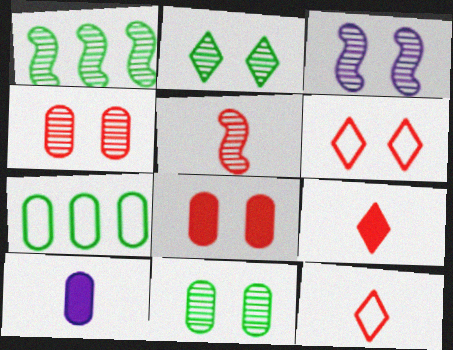[[1, 3, 5], 
[1, 6, 10], 
[2, 3, 4], 
[3, 7, 9], 
[4, 7, 10]]